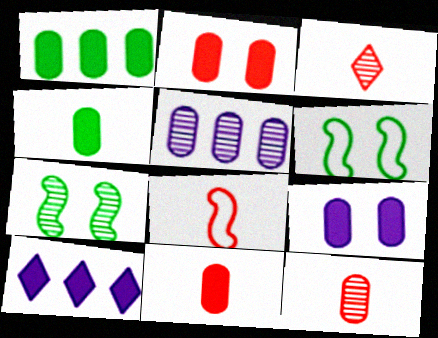[[1, 9, 11], 
[3, 5, 7], 
[3, 8, 11], 
[6, 10, 12]]